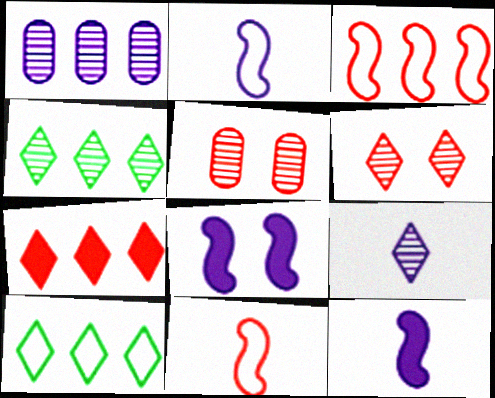[[4, 6, 9], 
[5, 7, 11], 
[5, 10, 12]]